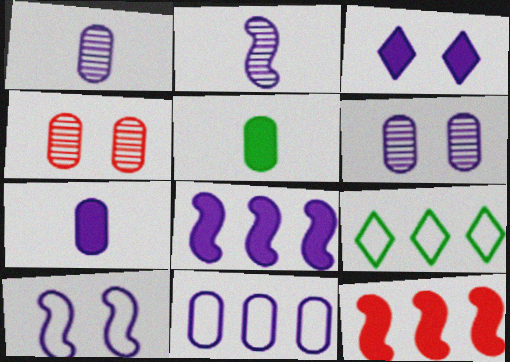[[2, 3, 11], 
[2, 8, 10], 
[3, 5, 12], 
[3, 6, 10], 
[3, 7, 8], 
[4, 5, 11], 
[6, 7, 11]]